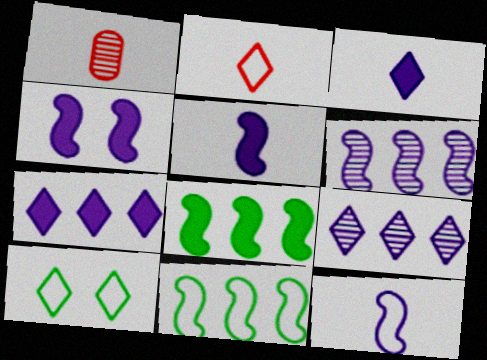[[4, 6, 12]]